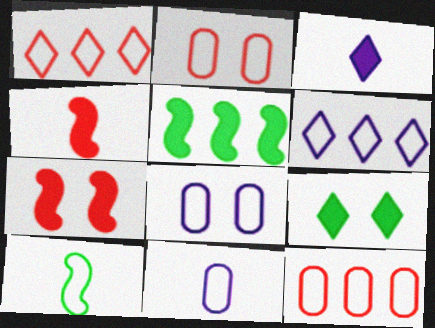[[1, 8, 10], 
[2, 6, 10]]